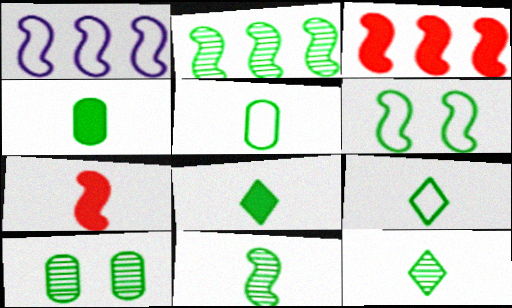[[1, 2, 3], 
[2, 10, 12], 
[4, 9, 11], 
[5, 8, 11], 
[8, 9, 12]]